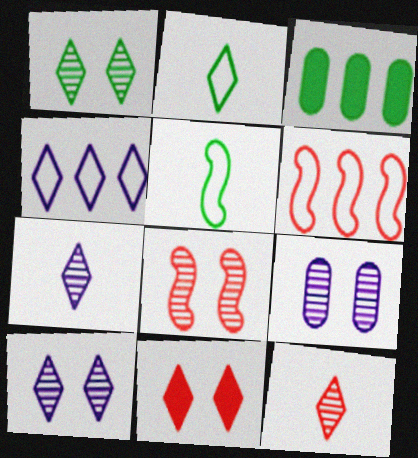[[1, 3, 5], 
[1, 8, 9]]